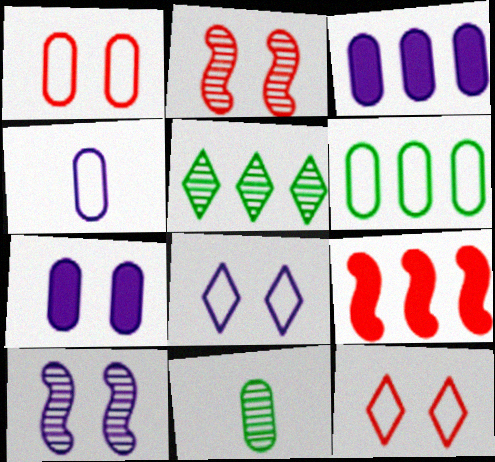[[1, 3, 11], 
[1, 4, 6], 
[7, 8, 10], 
[8, 9, 11]]